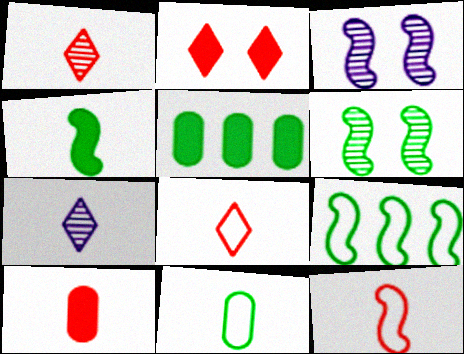[[1, 10, 12], 
[3, 5, 8], 
[4, 6, 9]]